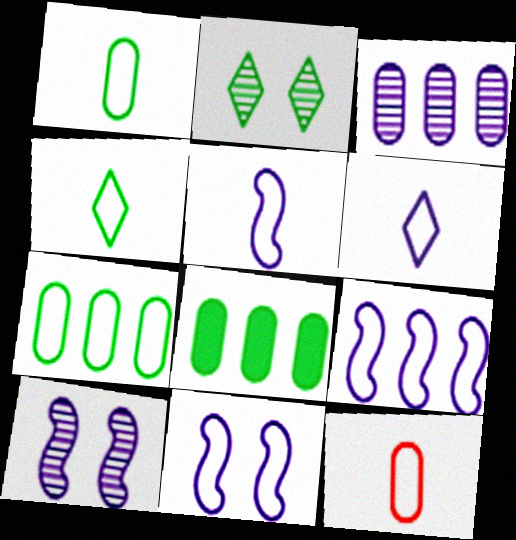[[4, 5, 12], 
[5, 9, 11]]